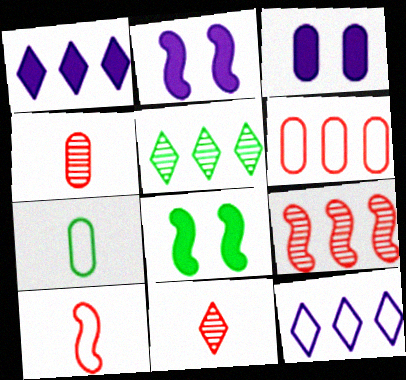[[3, 5, 10], 
[4, 8, 12], 
[5, 7, 8]]